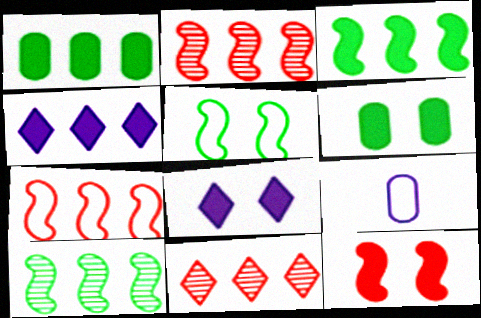[[6, 8, 12]]